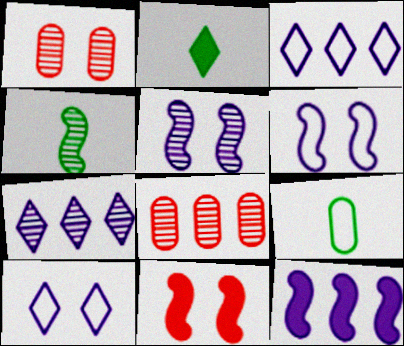[[1, 4, 7], 
[2, 4, 9], 
[2, 6, 8], 
[7, 9, 11]]